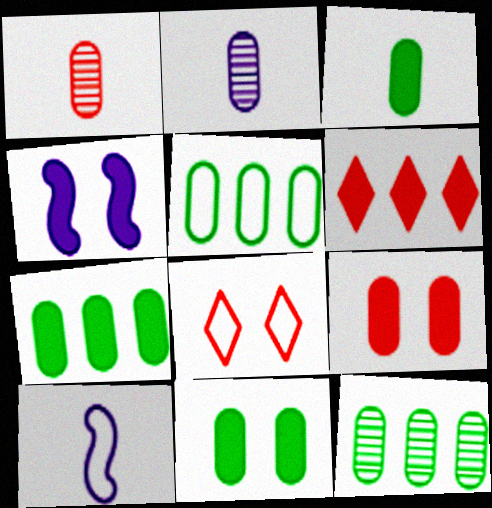[[2, 5, 9], 
[3, 4, 6], 
[3, 7, 11], 
[5, 7, 12], 
[5, 8, 10]]